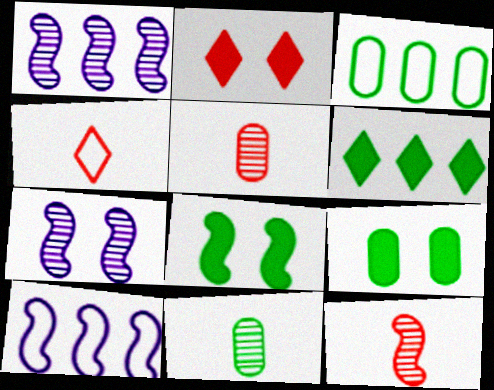[[1, 4, 9], 
[2, 10, 11], 
[3, 9, 11], 
[8, 10, 12]]